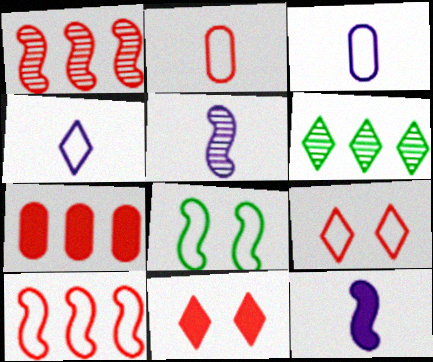[[1, 2, 11], 
[1, 8, 12], 
[2, 9, 10], 
[4, 6, 11]]